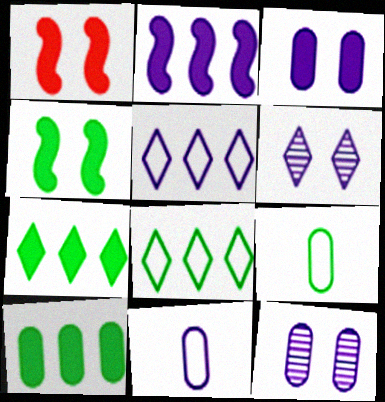[[2, 6, 11]]